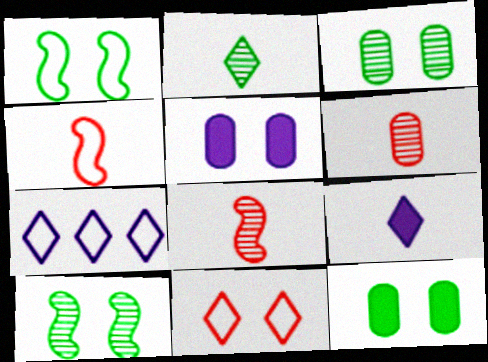[[5, 10, 11], 
[7, 8, 12]]